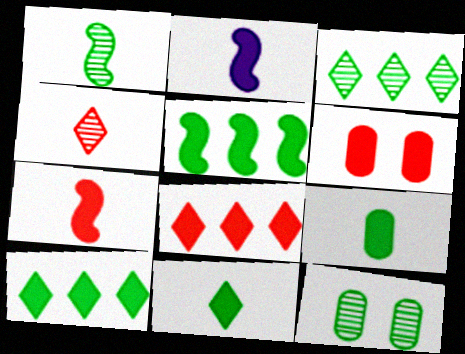[[1, 3, 12], 
[2, 6, 10], 
[6, 7, 8]]